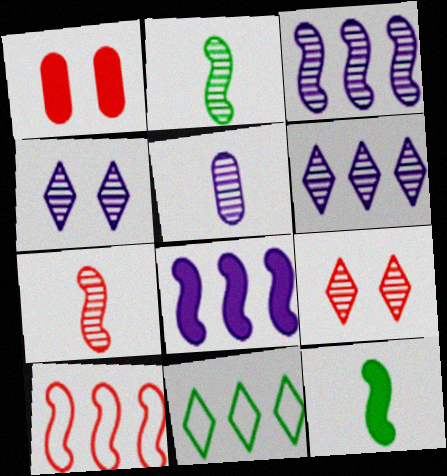[[3, 4, 5]]